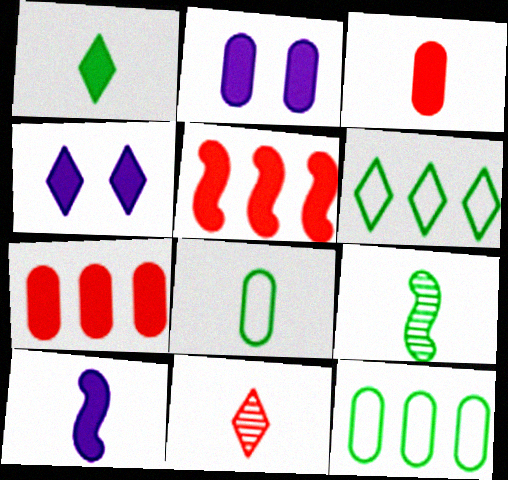[[1, 2, 5], 
[1, 3, 10], 
[1, 8, 9], 
[4, 6, 11], 
[8, 10, 11]]